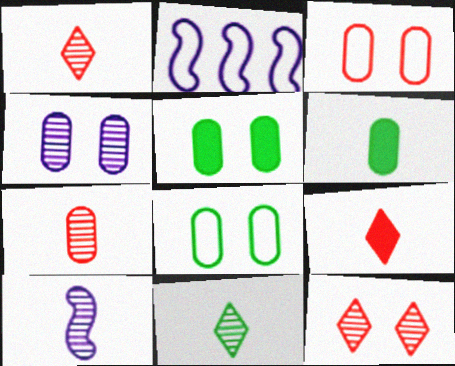[[1, 2, 5], 
[2, 6, 12], 
[3, 4, 5], 
[7, 10, 11]]